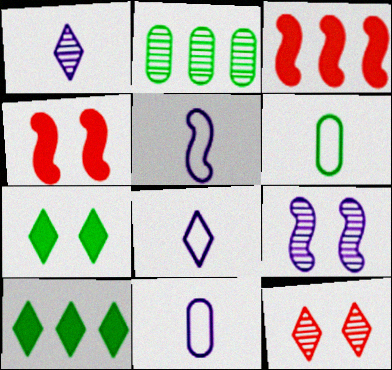[[2, 4, 8], 
[5, 8, 11], 
[8, 10, 12]]